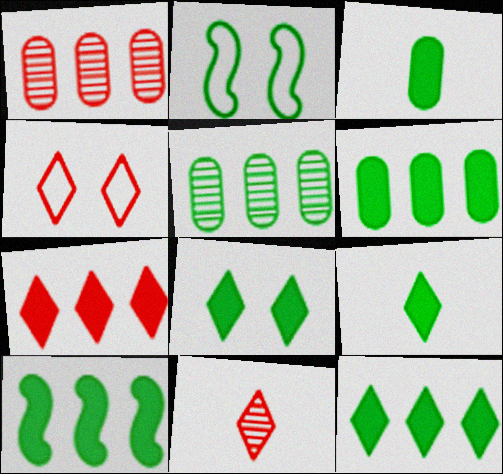[[2, 5, 9], 
[3, 8, 10], 
[4, 7, 11], 
[6, 10, 12], 
[8, 9, 12]]